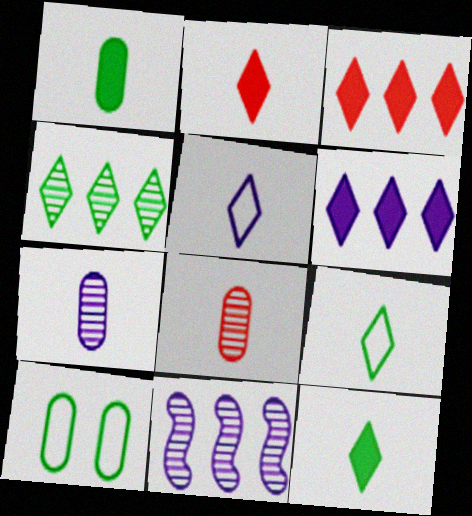[[2, 10, 11]]